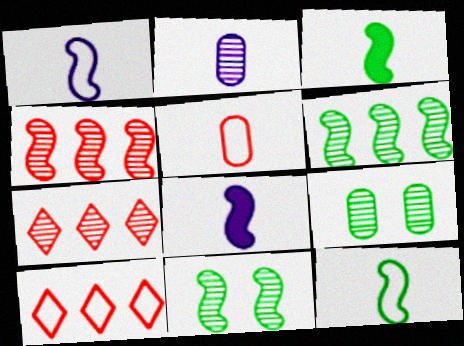[[2, 7, 11], 
[8, 9, 10]]